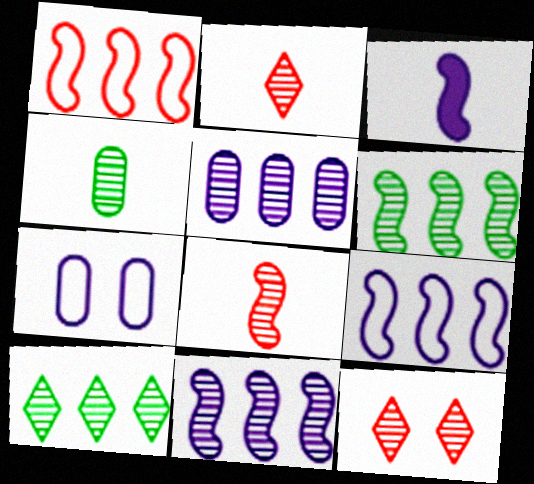[[4, 11, 12]]